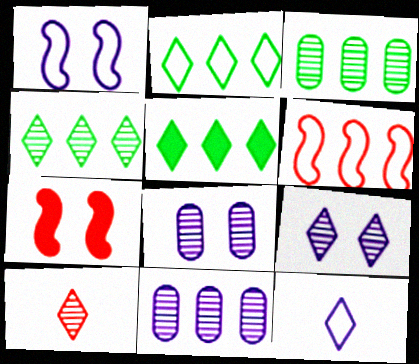[[2, 4, 5], 
[3, 7, 12], 
[4, 9, 10], 
[5, 6, 11]]